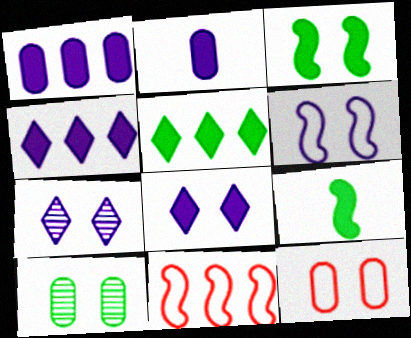[[3, 7, 12]]